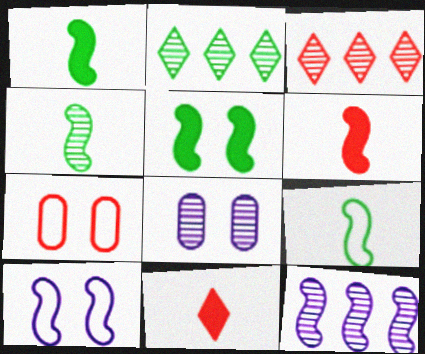[[1, 4, 9], 
[3, 4, 8], 
[3, 6, 7]]